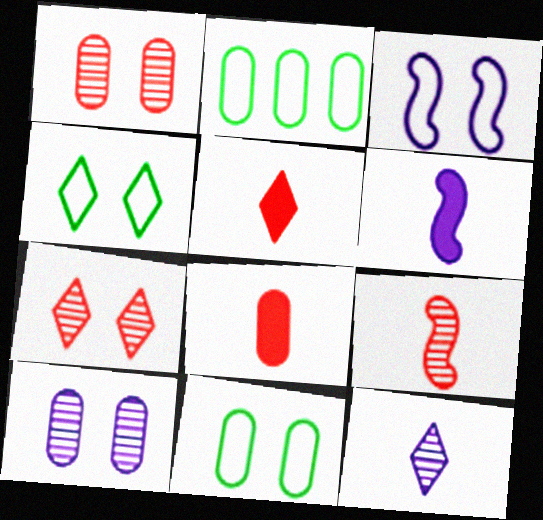[[2, 6, 7], 
[2, 8, 10]]